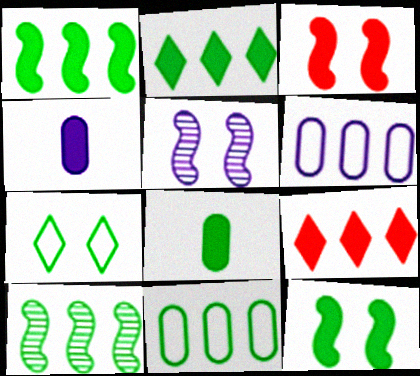[[2, 3, 4], 
[2, 8, 12], 
[2, 10, 11], 
[4, 9, 12], 
[6, 9, 10], 
[7, 8, 10]]